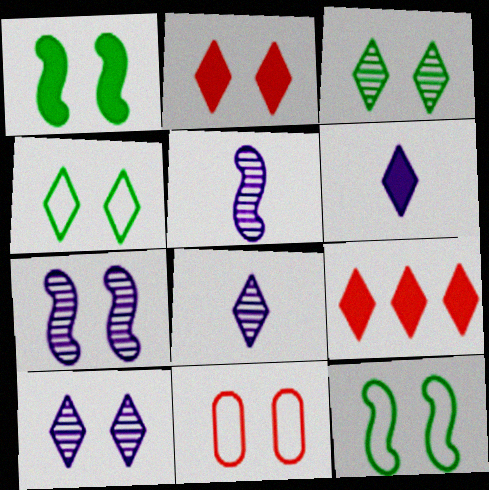[[1, 10, 11], 
[2, 4, 10], 
[4, 8, 9]]